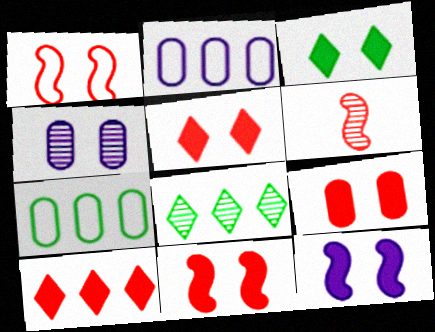[[1, 3, 4], 
[2, 3, 6], 
[3, 9, 12], 
[4, 6, 8], 
[5, 9, 11]]